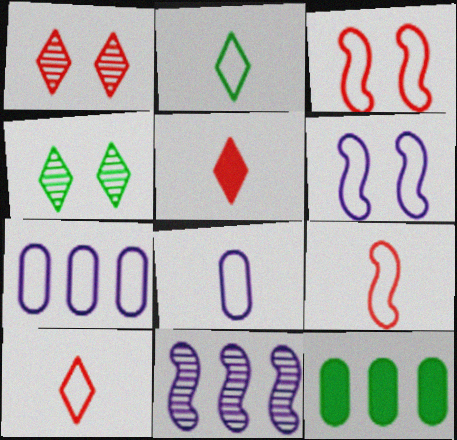[[2, 3, 7], 
[2, 8, 9]]